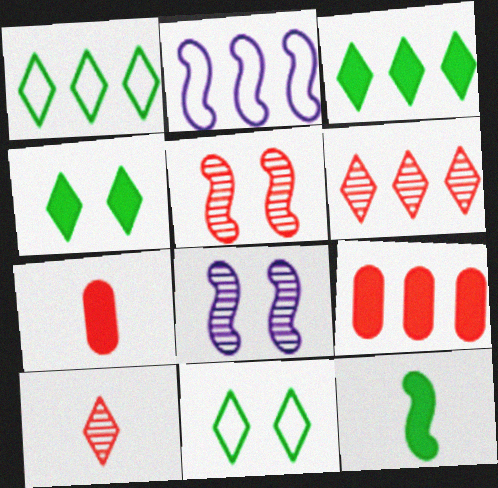[[1, 7, 8], 
[2, 5, 12]]